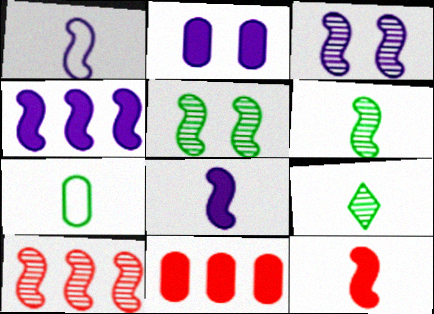[[1, 3, 4], 
[1, 6, 12], 
[3, 6, 10]]